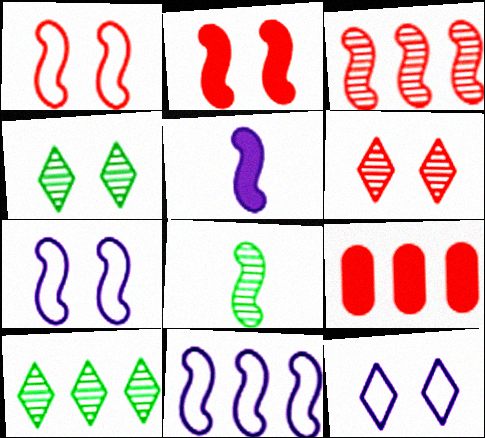[[2, 8, 11], 
[8, 9, 12], 
[9, 10, 11]]